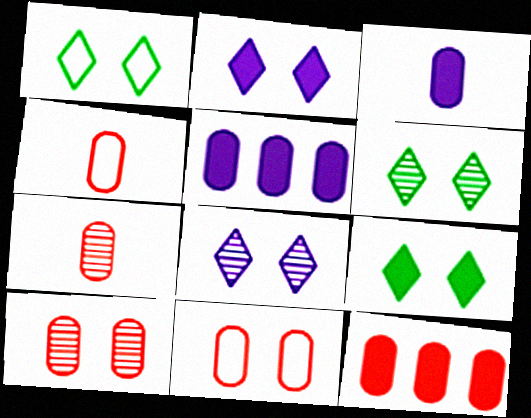[[1, 6, 9], 
[4, 10, 12], 
[7, 11, 12]]